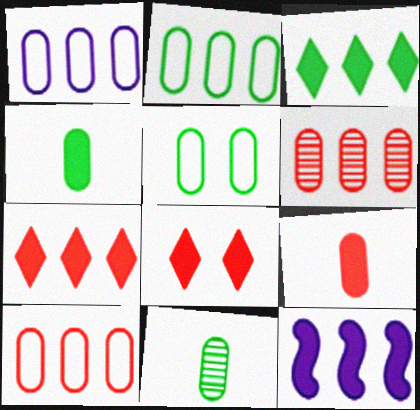[[1, 2, 10], 
[4, 8, 12]]